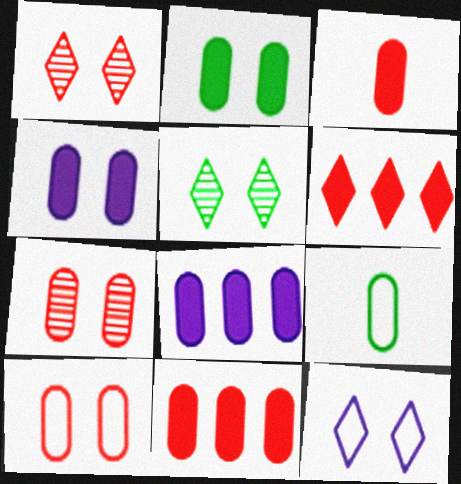[[2, 3, 8], 
[7, 8, 9]]